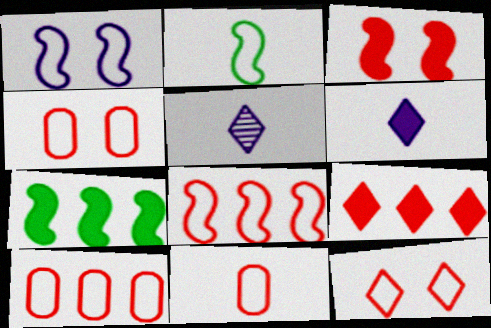[[1, 2, 8], 
[4, 5, 7], 
[4, 10, 11], 
[8, 11, 12]]